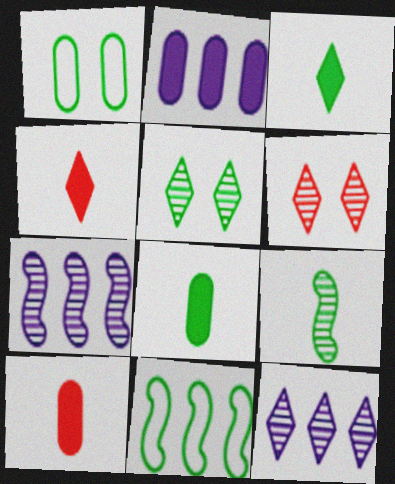[[1, 4, 7], 
[5, 8, 11]]